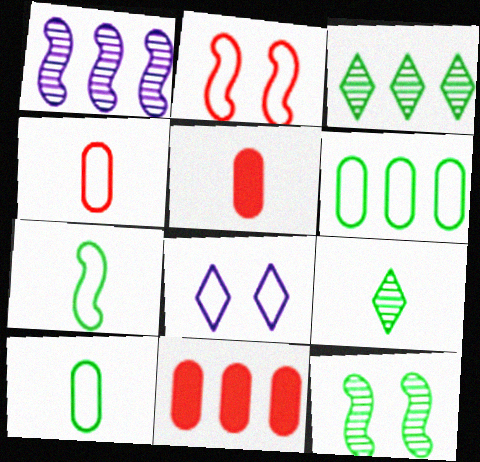[]